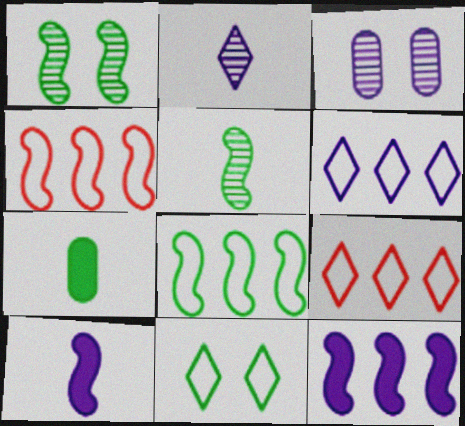[[1, 4, 10], 
[3, 6, 10]]